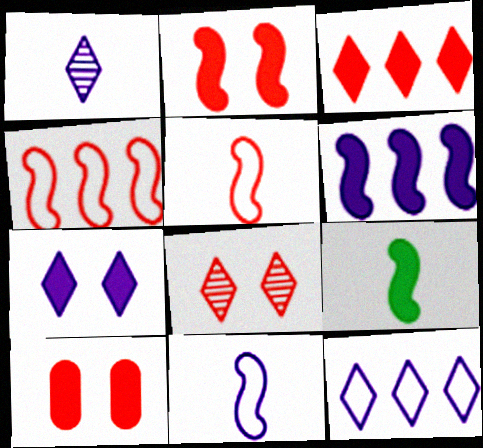[[1, 7, 12], 
[2, 6, 9]]